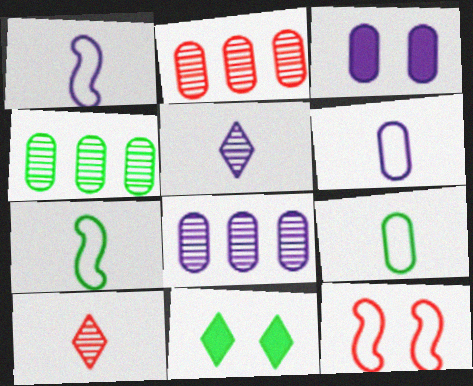[[1, 2, 11], 
[2, 3, 9], 
[2, 4, 8], 
[3, 6, 8], 
[4, 7, 11]]